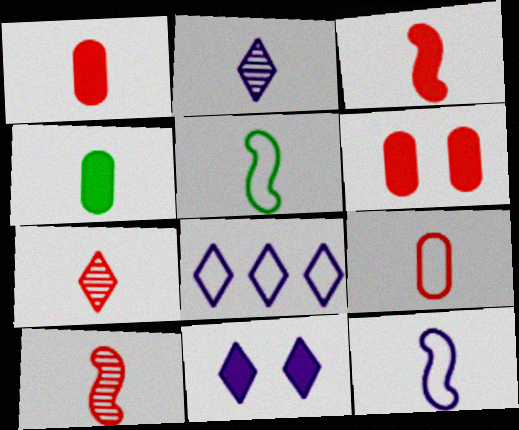[[1, 2, 5], 
[2, 8, 11], 
[3, 7, 9], 
[4, 7, 12]]